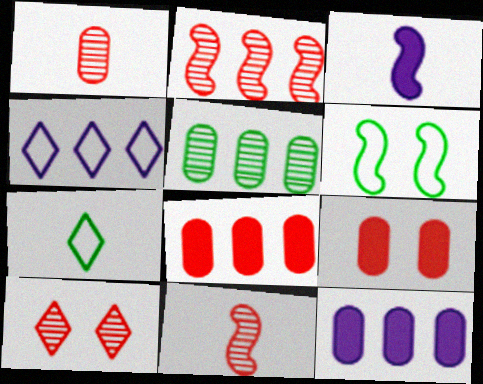[[1, 2, 10], 
[1, 3, 7], 
[2, 3, 6]]